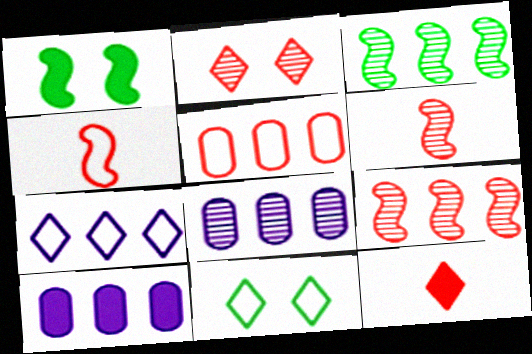[[1, 10, 12], 
[6, 10, 11]]